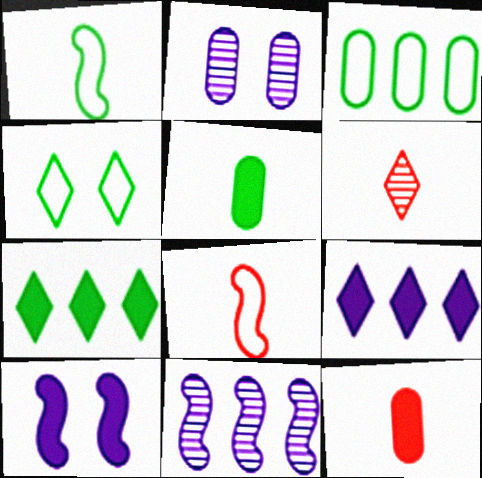[[1, 3, 4], 
[2, 3, 12], 
[2, 7, 8], 
[3, 6, 10], 
[4, 6, 9], 
[4, 11, 12], 
[6, 8, 12], 
[7, 10, 12]]